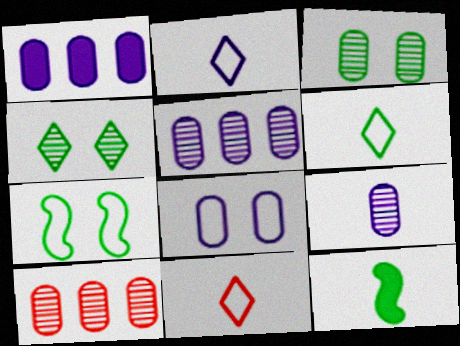[[1, 8, 9], 
[2, 6, 11], 
[3, 9, 10], 
[9, 11, 12]]